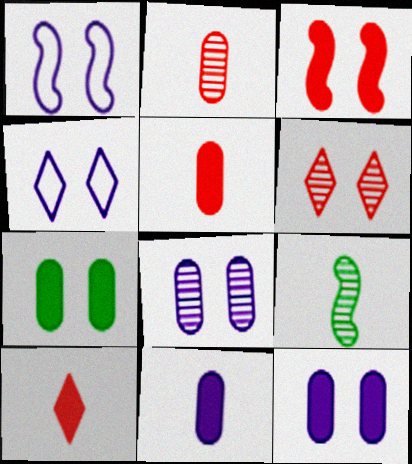[[1, 6, 7]]